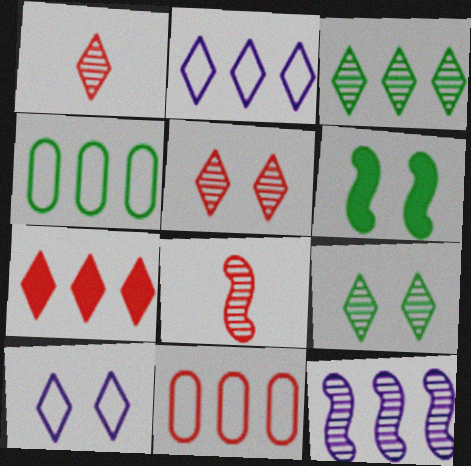[[2, 3, 7], 
[4, 7, 12]]